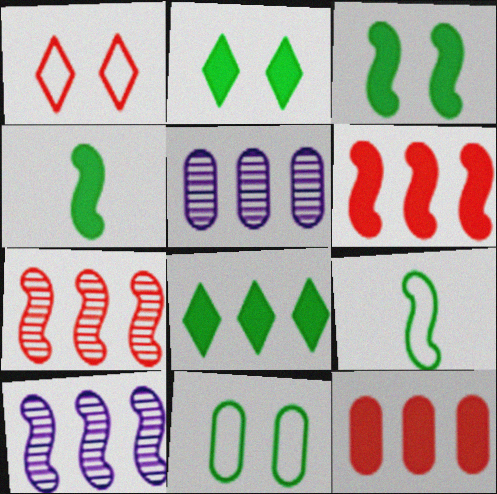[[1, 4, 5]]